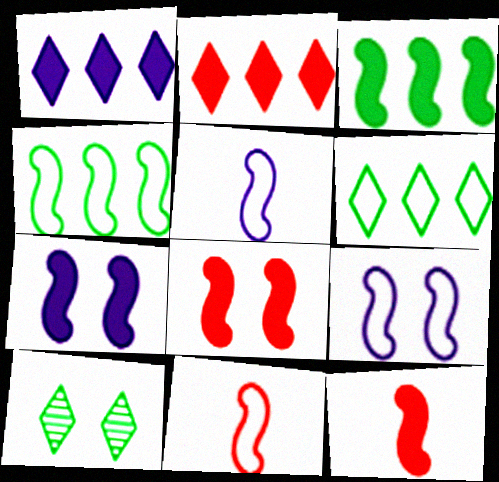[[3, 7, 12], 
[4, 9, 11]]